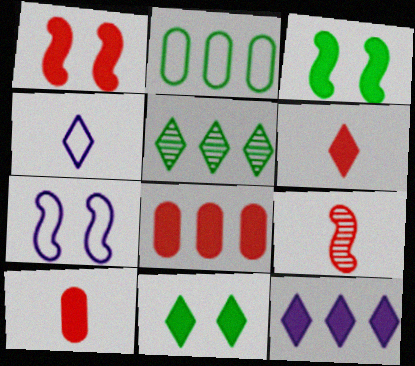[[1, 6, 8], 
[3, 10, 12], 
[5, 7, 10], 
[6, 11, 12]]